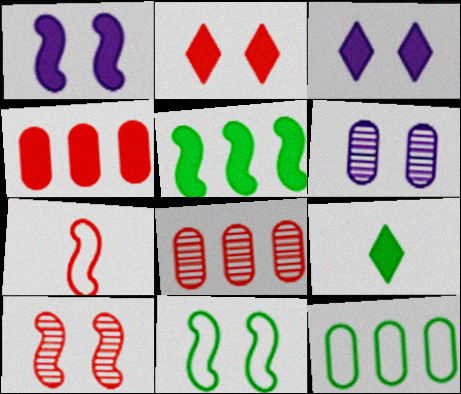[[1, 4, 9], 
[1, 10, 11], 
[2, 6, 11], 
[2, 7, 8]]